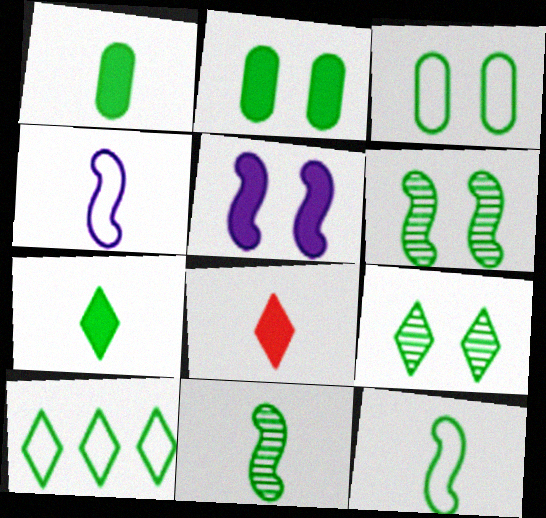[[1, 6, 10], 
[2, 10, 11], 
[3, 10, 12], 
[7, 9, 10]]